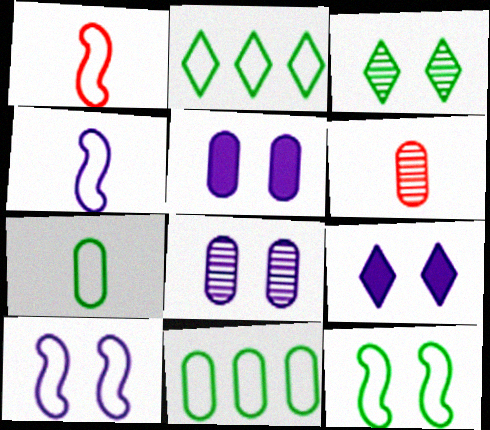[[2, 7, 12], 
[5, 6, 11], 
[8, 9, 10]]